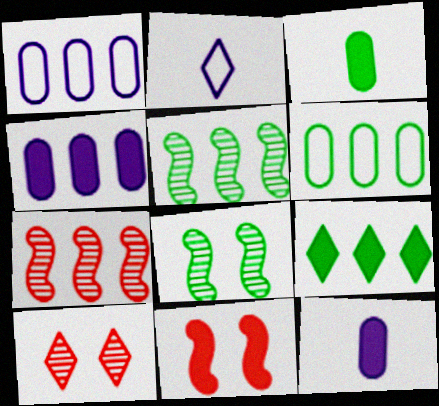[[1, 7, 9], 
[2, 9, 10], 
[5, 6, 9], 
[9, 11, 12]]